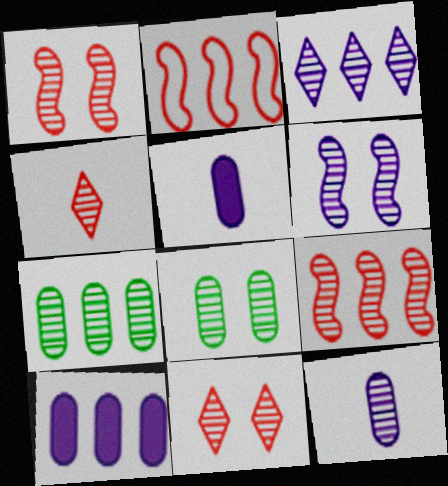[[3, 6, 12], 
[3, 7, 9], 
[4, 6, 7], 
[6, 8, 11]]